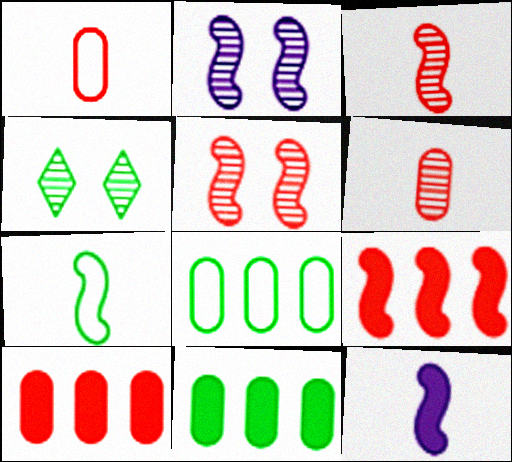[[2, 7, 9], 
[3, 7, 12], 
[4, 7, 11]]